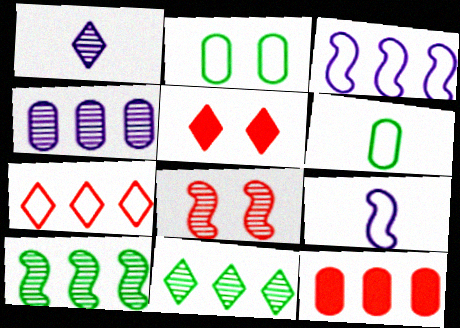[[2, 7, 9], 
[3, 11, 12]]